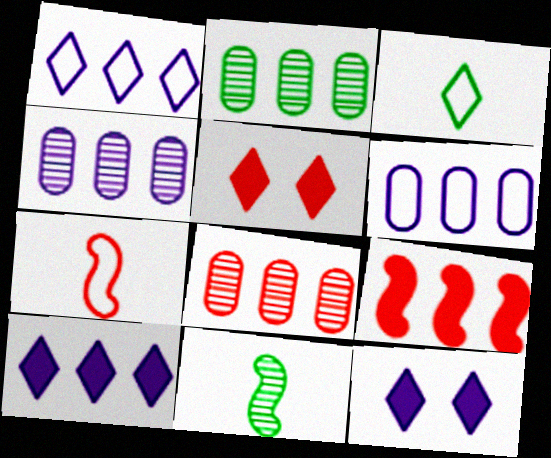[[1, 2, 9], 
[2, 4, 8], 
[2, 7, 12], 
[5, 6, 11], 
[5, 7, 8]]